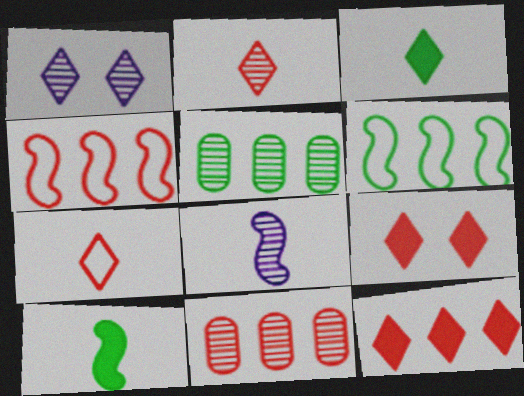[[4, 11, 12]]